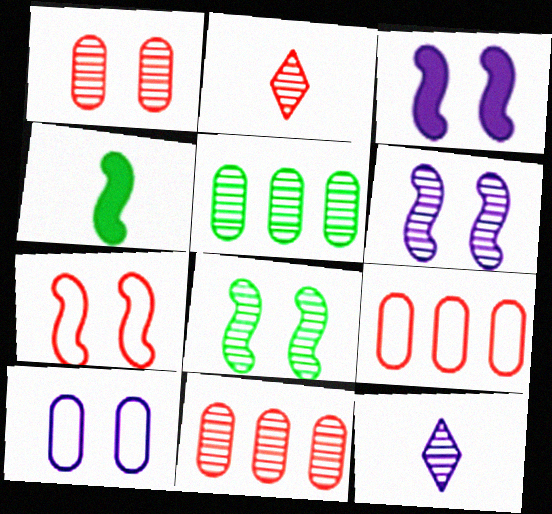[[2, 5, 6], 
[3, 7, 8], 
[8, 11, 12]]